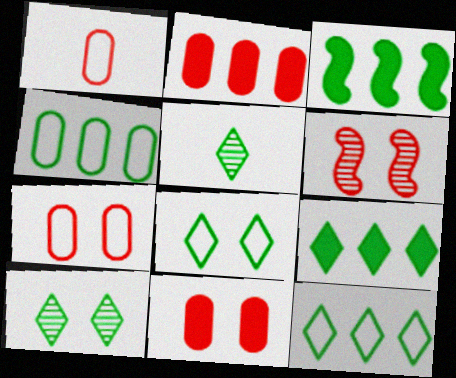[[5, 8, 9]]